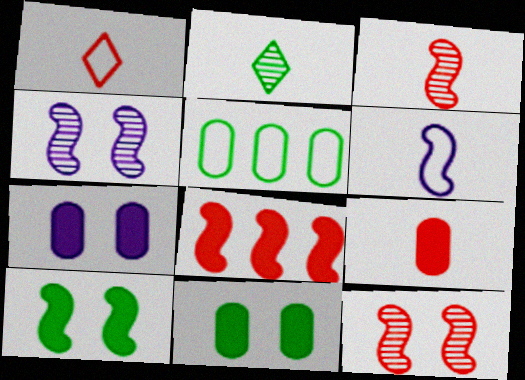[[1, 3, 9], 
[2, 5, 10], 
[2, 6, 9]]